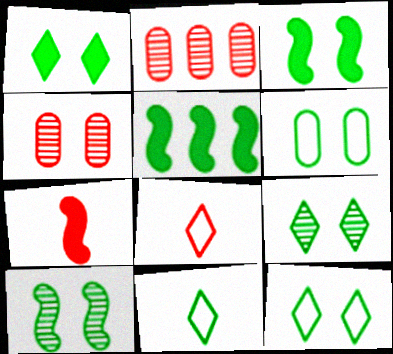[[1, 6, 10], 
[1, 9, 12], 
[3, 6, 9]]